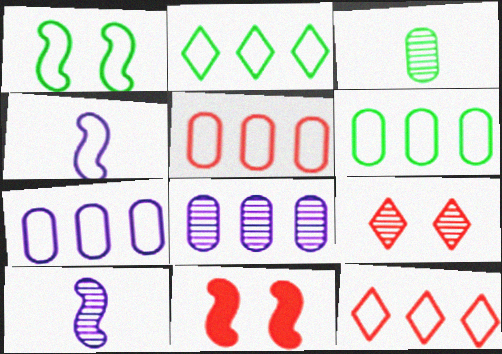[[5, 6, 7]]